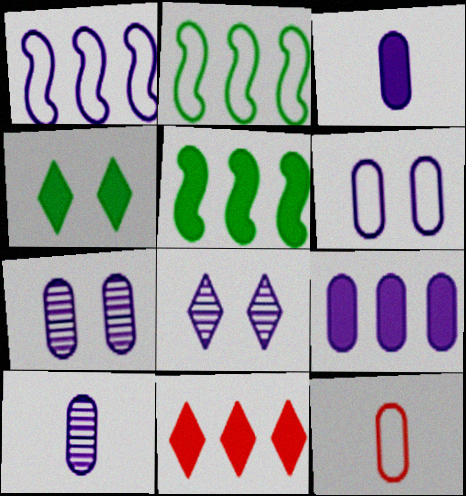[[1, 3, 8], 
[5, 8, 12], 
[5, 9, 11], 
[6, 9, 10]]